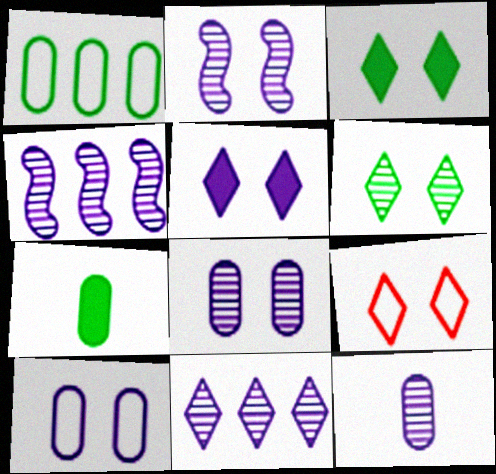[[2, 5, 10], 
[2, 11, 12], 
[4, 7, 9], 
[5, 6, 9]]